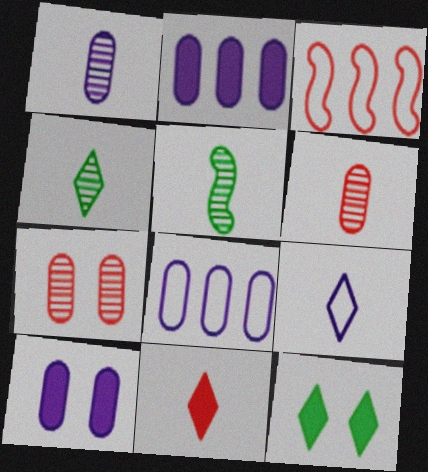[[1, 3, 12], 
[1, 8, 10], 
[3, 4, 10], 
[3, 7, 11], 
[4, 9, 11]]